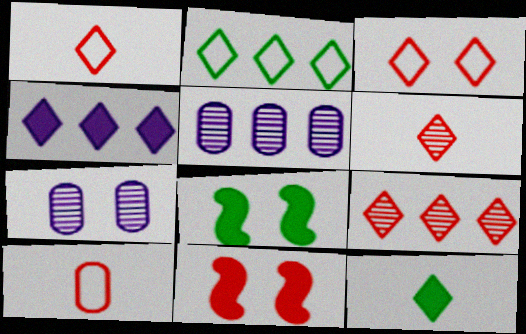[[1, 5, 8], 
[2, 4, 9], 
[3, 7, 8], 
[9, 10, 11]]